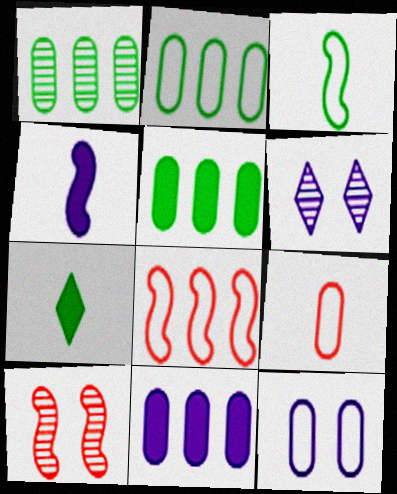[[1, 2, 5], 
[2, 9, 12]]